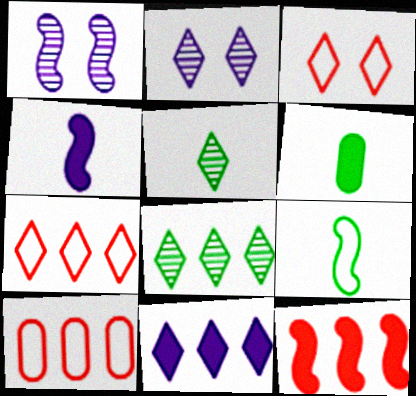[[1, 6, 7], 
[1, 9, 12], 
[3, 5, 11], 
[5, 6, 9], 
[7, 8, 11]]